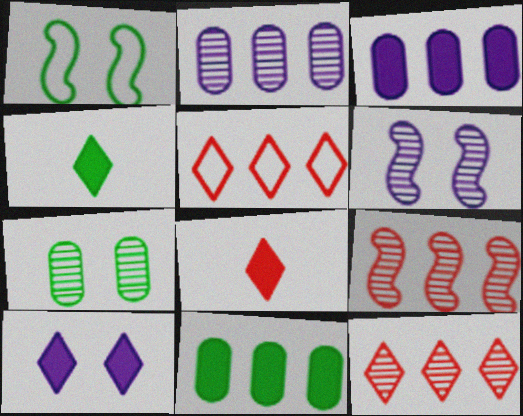[[1, 2, 8]]